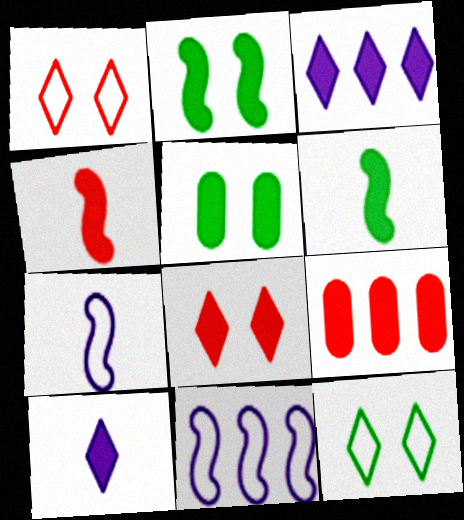[[2, 9, 10], 
[3, 4, 5], 
[4, 8, 9]]